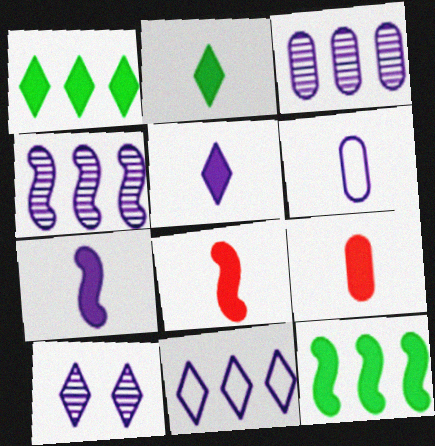[[2, 7, 9], 
[5, 10, 11]]